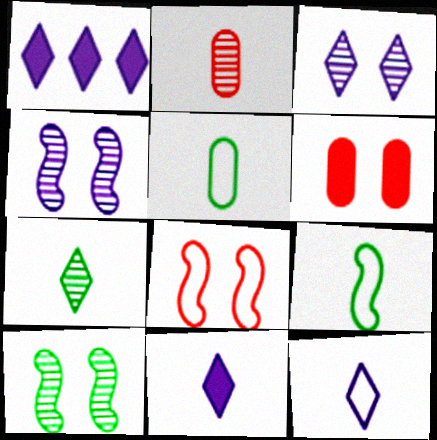[[1, 3, 12], 
[2, 9, 11]]